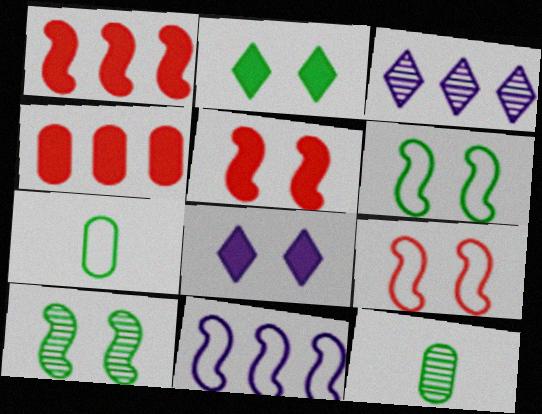[[3, 5, 7]]